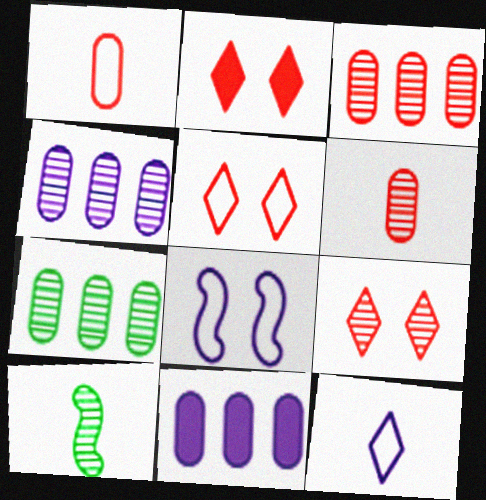[[2, 5, 9], 
[3, 4, 7], 
[4, 9, 10], 
[5, 10, 11]]